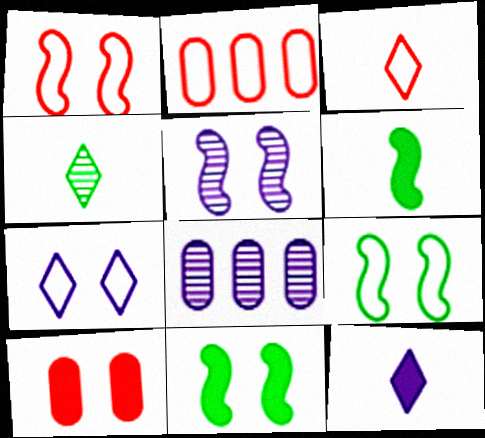[[1, 2, 3], 
[1, 5, 11], 
[3, 4, 12], 
[3, 8, 11]]